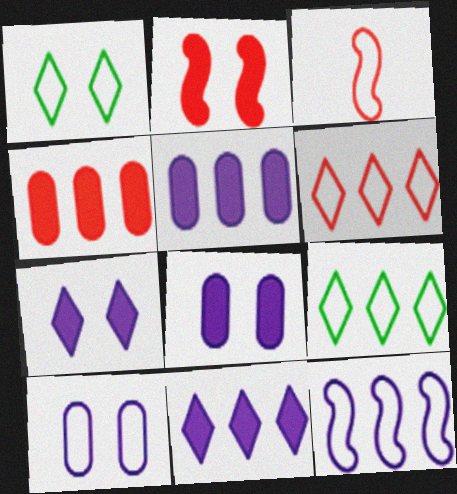[[3, 9, 10]]